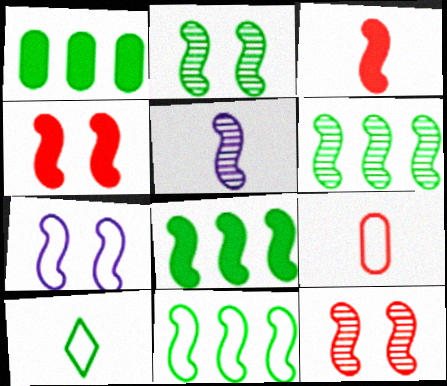[[1, 2, 10], 
[2, 4, 7], 
[3, 6, 7], 
[4, 5, 11], 
[5, 6, 12], 
[6, 8, 11]]